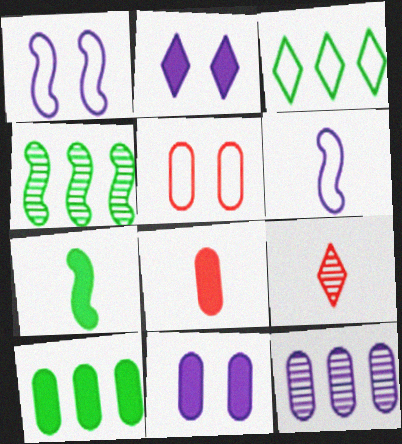[[1, 9, 10], 
[2, 3, 9], 
[2, 6, 12], 
[3, 4, 10], 
[3, 5, 6], 
[8, 10, 11]]